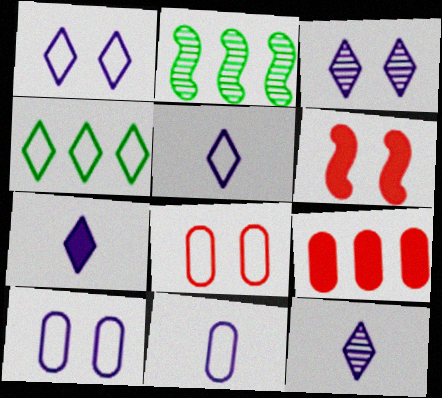[[2, 7, 8], 
[5, 7, 12]]